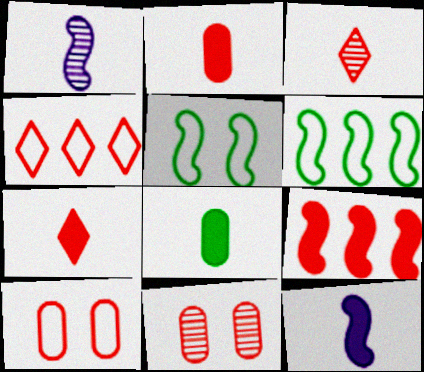[[1, 5, 9], 
[3, 9, 10], 
[7, 8, 12]]